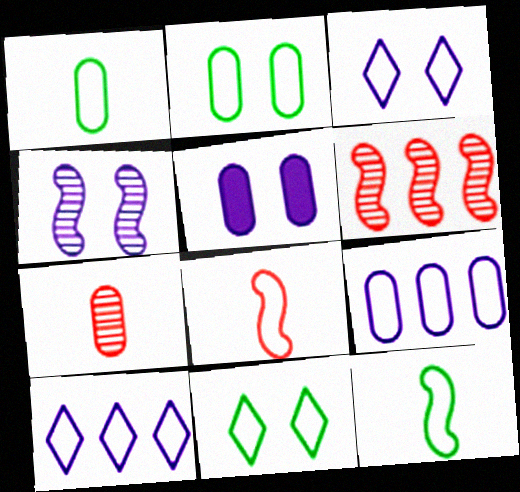[[2, 8, 10], 
[3, 4, 5], 
[8, 9, 11]]